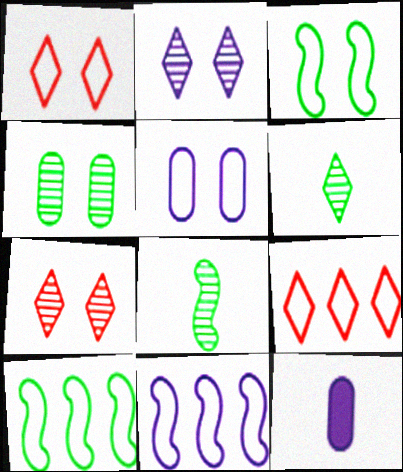[[1, 3, 5], 
[2, 11, 12], 
[7, 10, 12]]